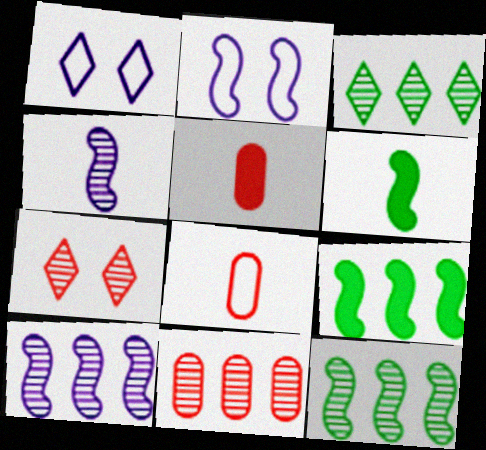[[1, 5, 12], 
[1, 6, 11], 
[2, 3, 5], 
[3, 10, 11]]